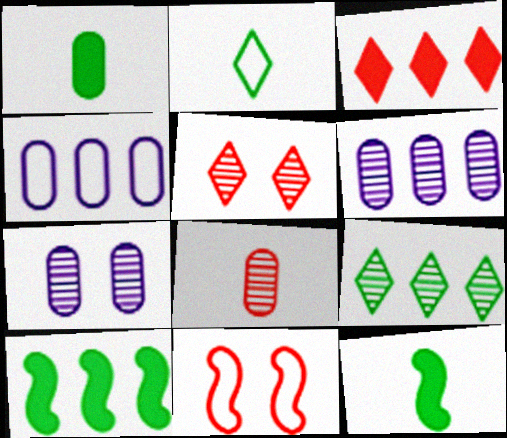[[2, 4, 11], 
[3, 8, 11], 
[4, 5, 12]]